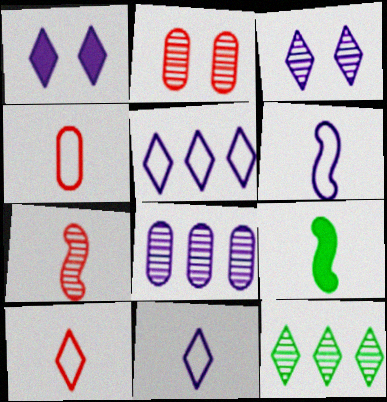[[1, 6, 8], 
[1, 10, 12], 
[2, 5, 9], 
[6, 7, 9]]